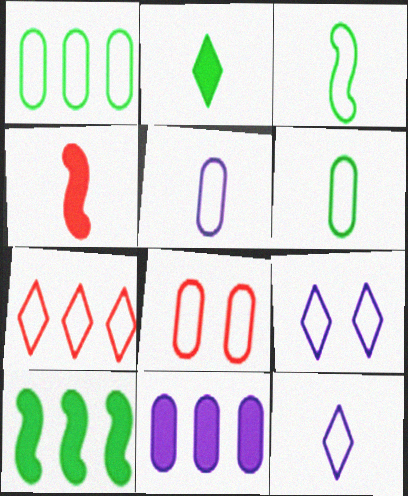[[1, 5, 8]]